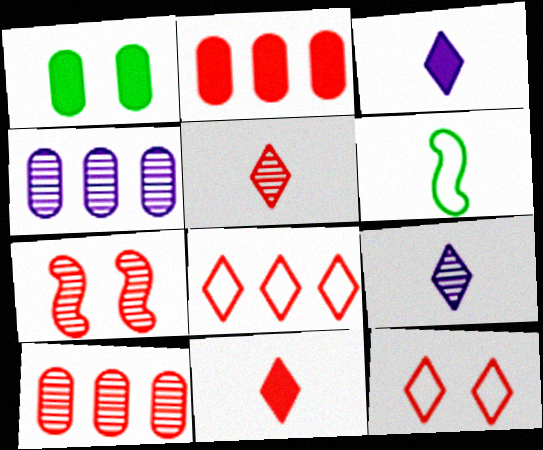[[5, 7, 10]]